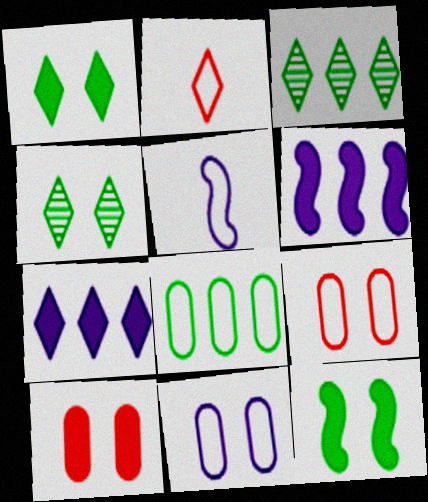[[2, 4, 7], 
[3, 5, 10]]